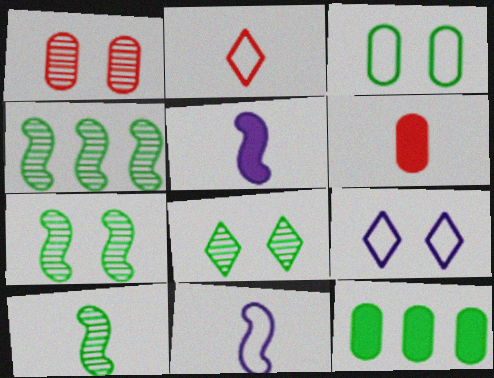[[4, 6, 9], 
[4, 7, 10]]